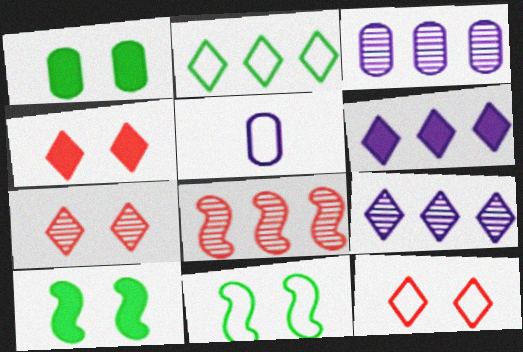[[4, 7, 12]]